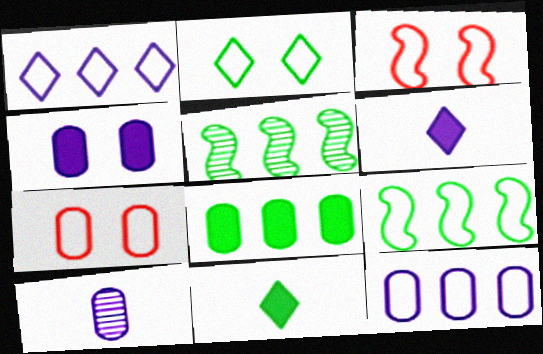[[4, 10, 12], 
[5, 6, 7], 
[7, 8, 10]]